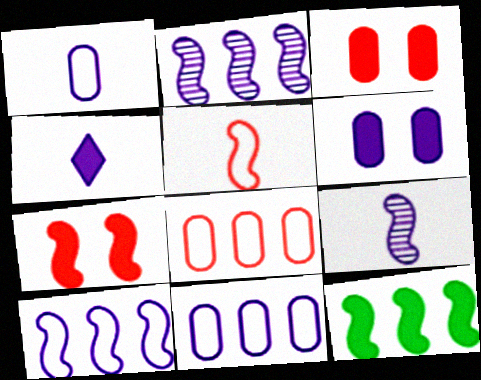[[1, 4, 9], 
[3, 4, 12]]